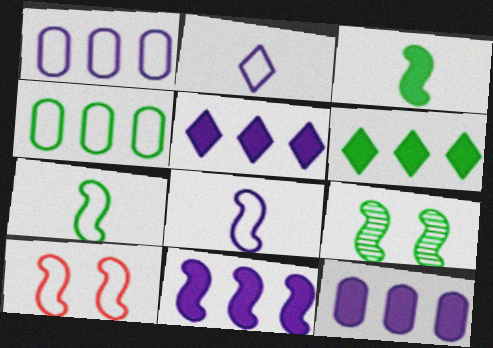[[2, 4, 10], 
[5, 11, 12]]